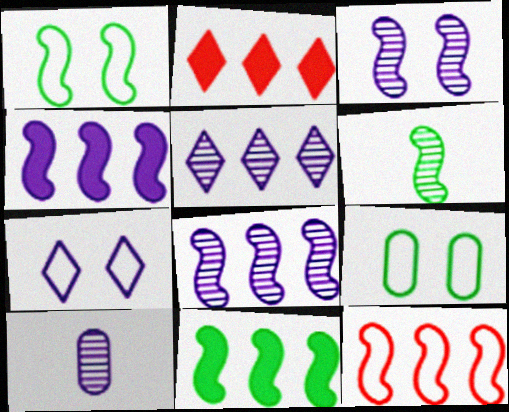[[1, 2, 10], 
[1, 6, 11], 
[3, 5, 10], 
[4, 7, 10], 
[8, 11, 12]]